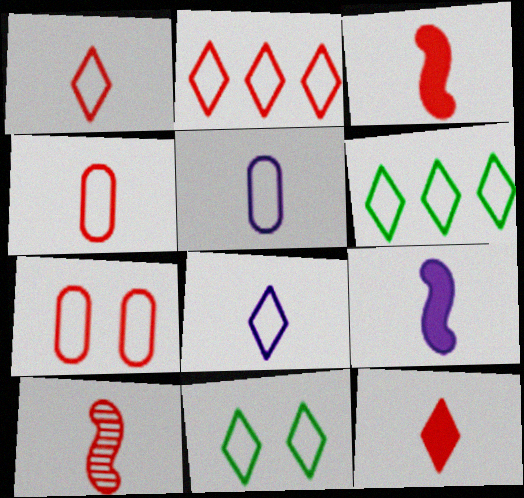[[2, 8, 11], 
[4, 10, 12]]